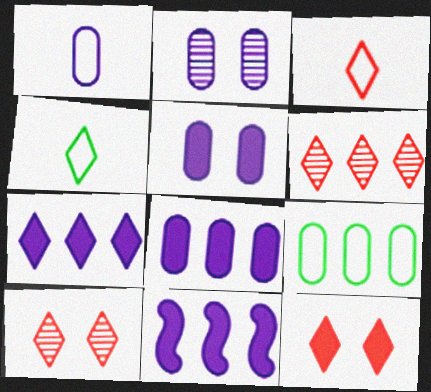[[1, 2, 8], 
[3, 6, 12], 
[4, 7, 10], 
[6, 9, 11], 
[7, 8, 11]]